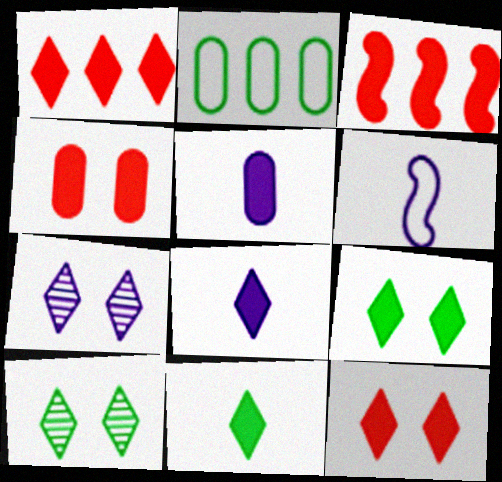[[1, 8, 9], 
[3, 5, 9]]